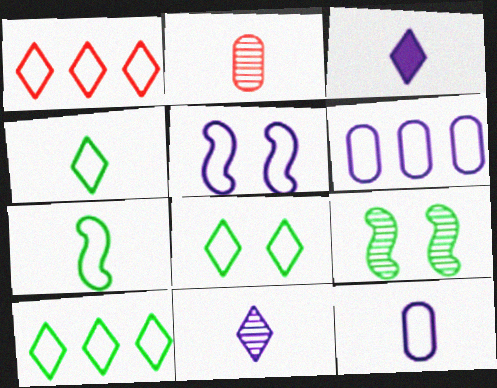[[2, 3, 7], 
[4, 8, 10]]